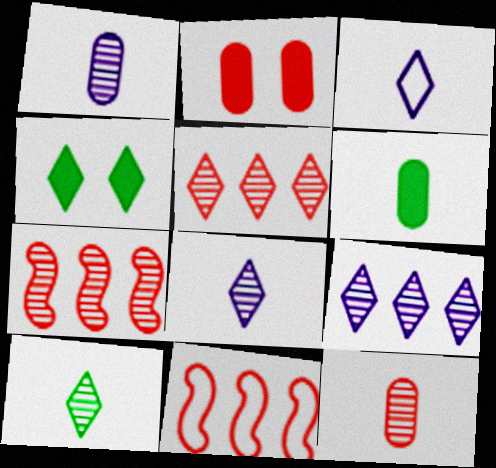[[1, 4, 11], 
[3, 4, 5]]